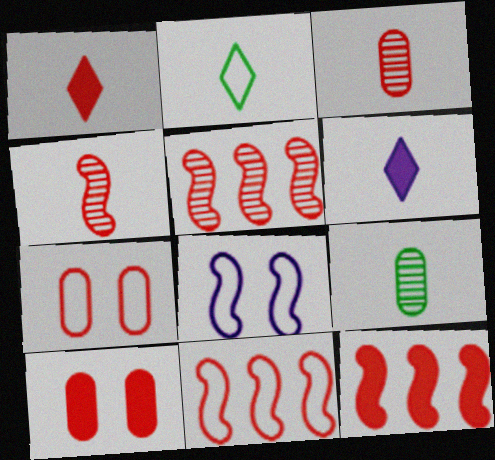[[1, 5, 7], 
[1, 10, 12], 
[5, 11, 12]]